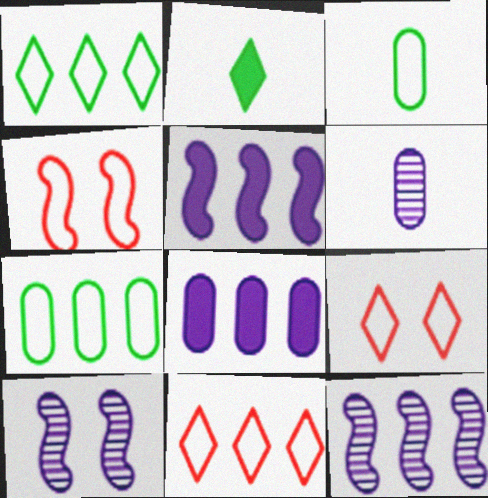[]